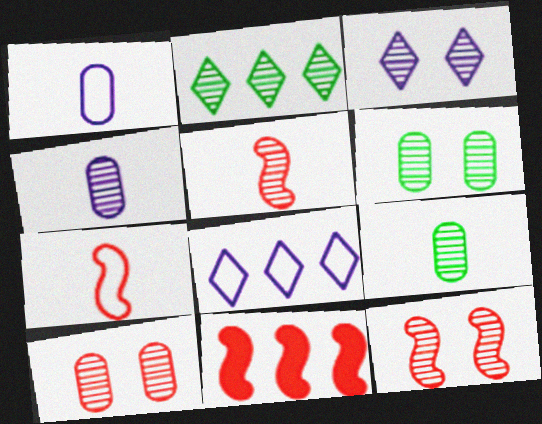[[2, 4, 12], 
[3, 6, 12], 
[7, 11, 12]]